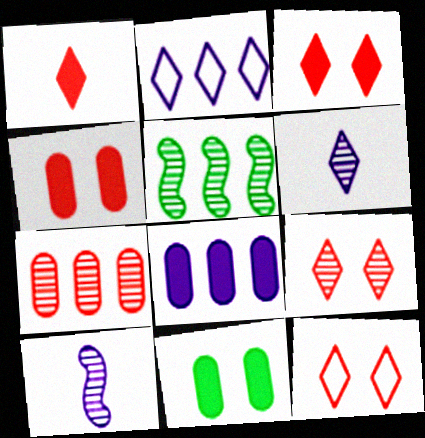[[3, 9, 12]]